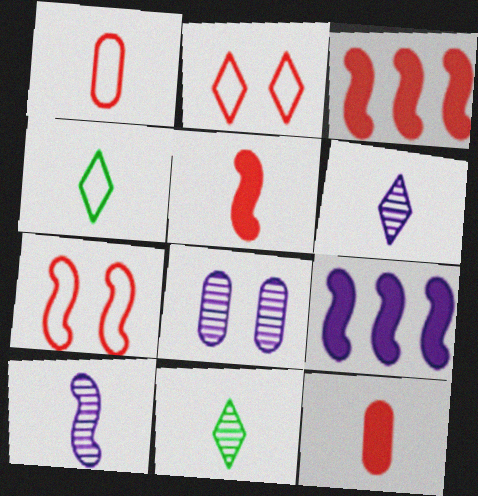[[3, 4, 8], 
[4, 10, 12]]